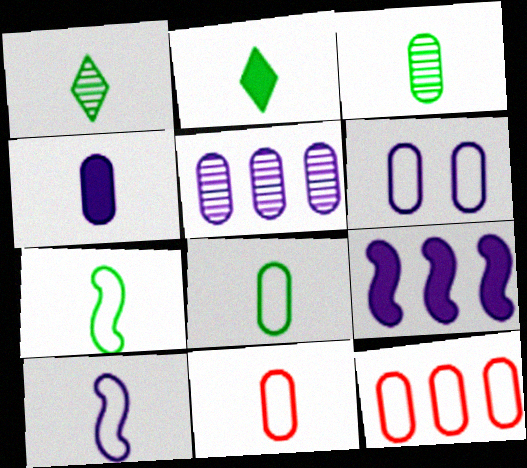[[2, 3, 7], 
[3, 4, 11], 
[4, 5, 6], 
[6, 8, 12]]